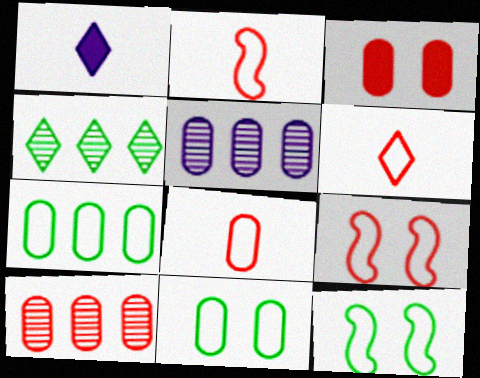[[1, 10, 12], 
[2, 6, 8], 
[3, 8, 10]]